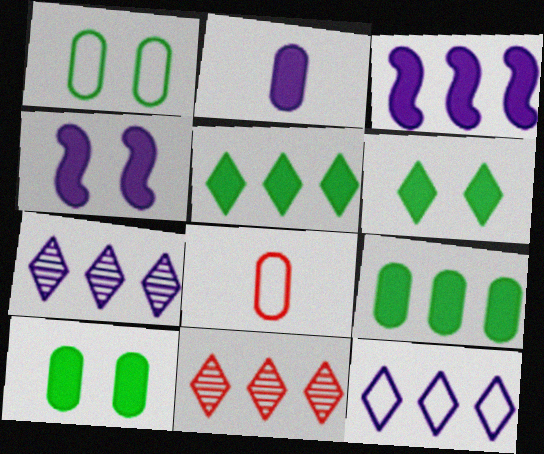[[5, 11, 12]]